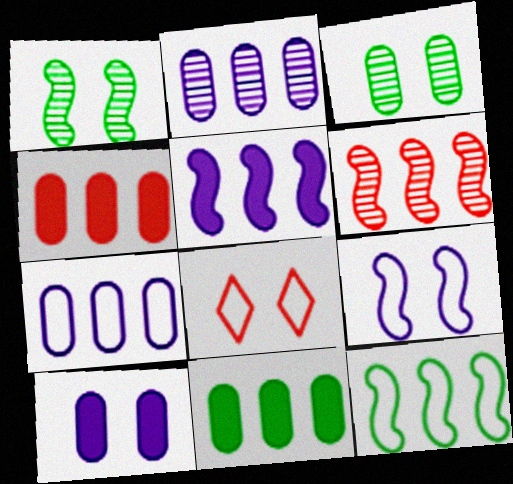[[1, 8, 10], 
[5, 6, 12]]